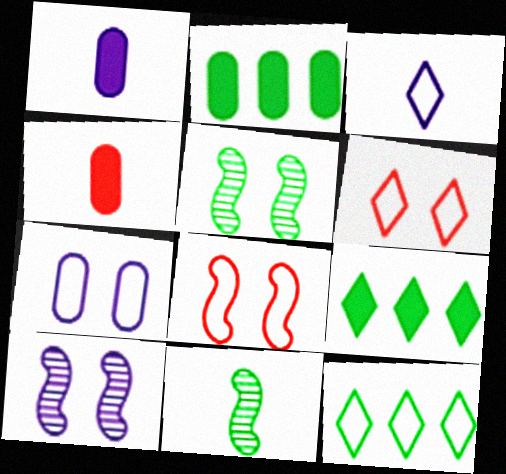[[3, 4, 11], 
[3, 6, 12], 
[4, 10, 12]]